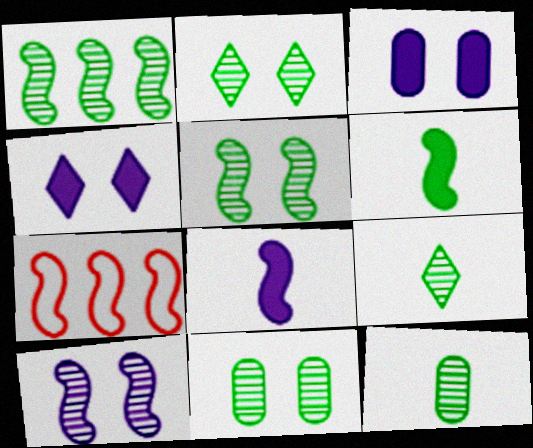[[1, 2, 12], 
[1, 9, 11], 
[2, 5, 11], 
[3, 7, 9], 
[4, 7, 12], 
[5, 7, 8], 
[6, 7, 10]]